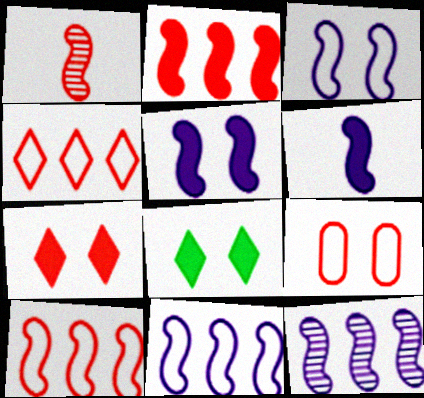[[3, 6, 12]]